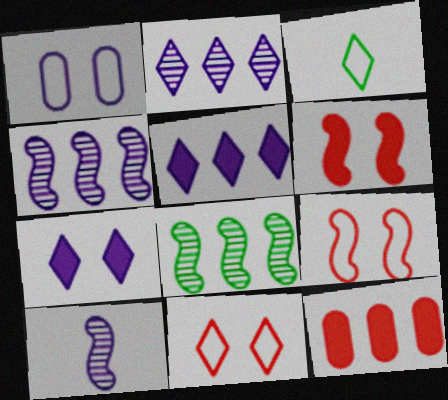[[1, 5, 10]]